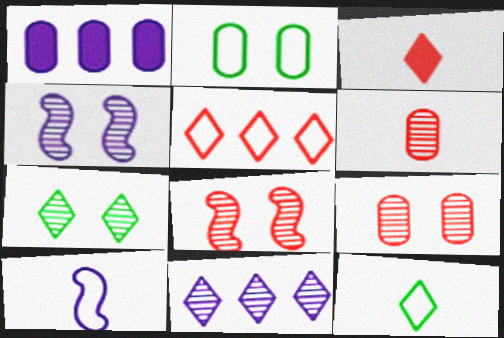[[1, 2, 6], 
[1, 8, 12], 
[2, 5, 10], 
[4, 7, 9]]